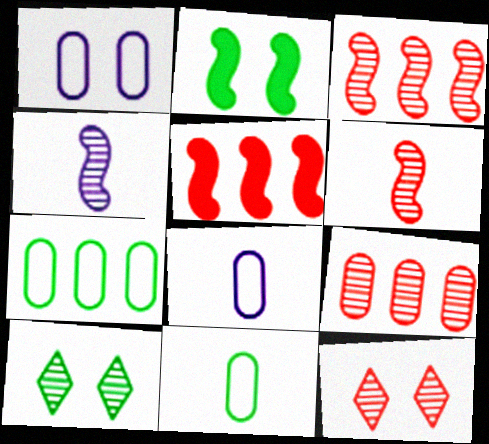[[1, 2, 12], 
[4, 9, 10], 
[5, 8, 10], 
[6, 9, 12]]